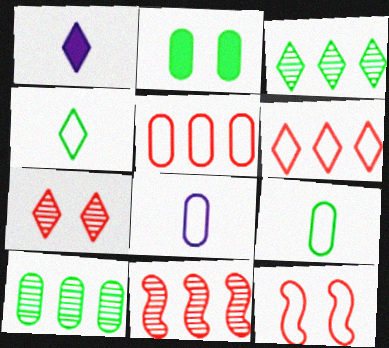[[1, 10, 12], 
[2, 9, 10]]